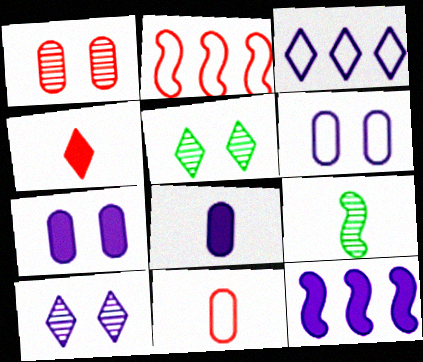[[1, 2, 4], 
[2, 5, 8], 
[3, 4, 5], 
[5, 11, 12]]